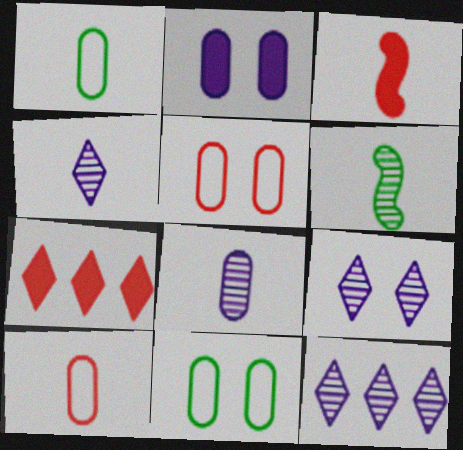[[1, 3, 4], 
[3, 11, 12], 
[4, 9, 12]]